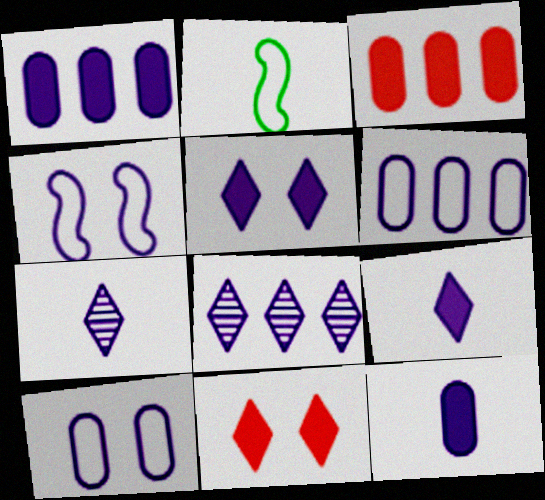[[1, 4, 7], 
[4, 8, 12]]